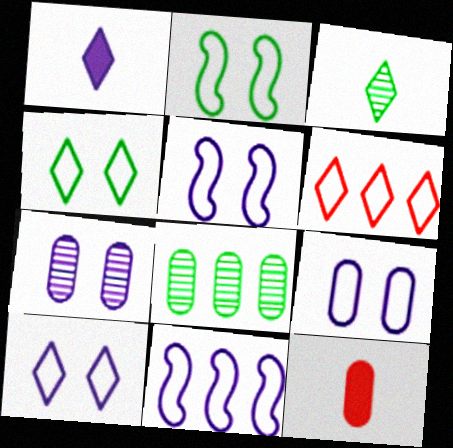[[1, 7, 11], 
[5, 9, 10], 
[8, 9, 12]]